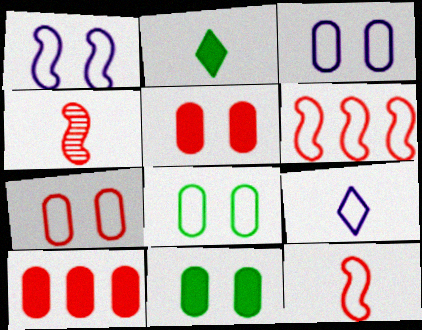[[3, 7, 8], 
[6, 8, 9]]